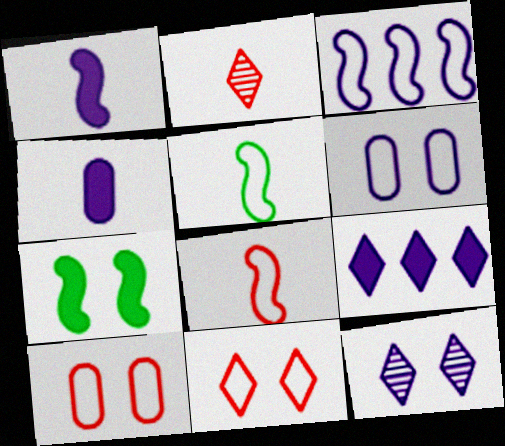[[2, 4, 5], 
[3, 4, 12], 
[7, 10, 12]]